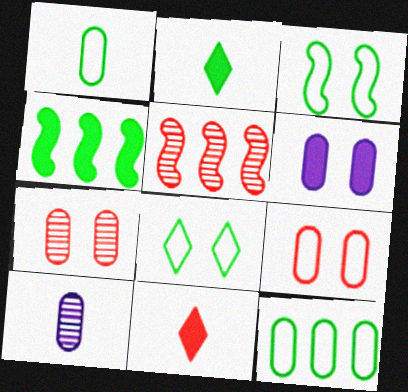[[4, 6, 11], 
[5, 9, 11]]